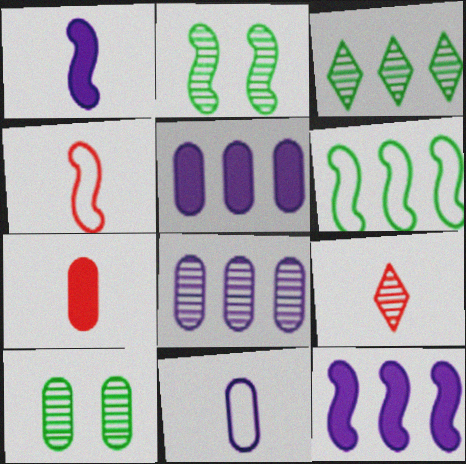[[2, 4, 12], 
[2, 8, 9], 
[4, 7, 9]]